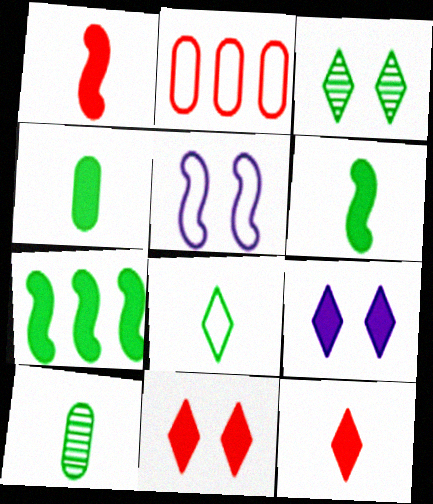[[2, 5, 8], 
[6, 8, 10]]